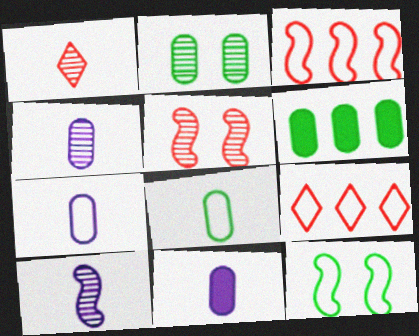[[2, 6, 8], 
[4, 7, 11], 
[7, 9, 12]]